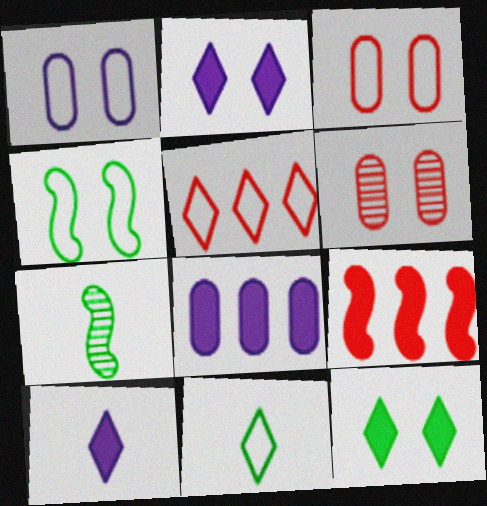[[2, 4, 6]]